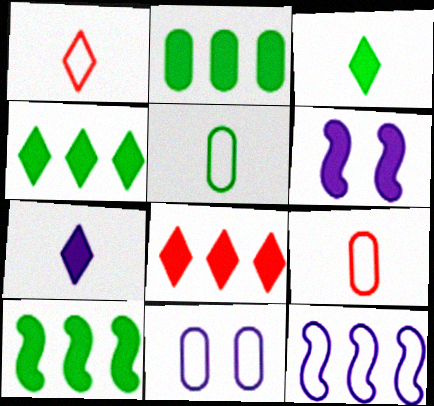[[2, 4, 10]]